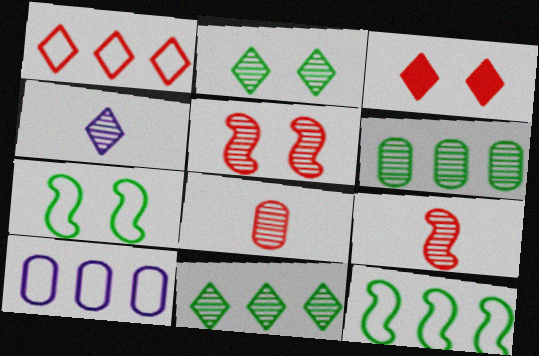[[1, 10, 12], 
[4, 5, 6]]